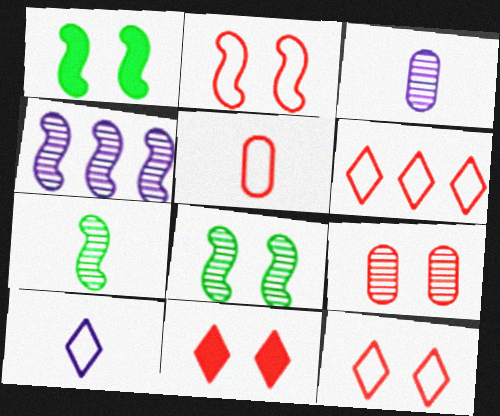[[1, 3, 6], 
[2, 5, 6], 
[2, 9, 11]]